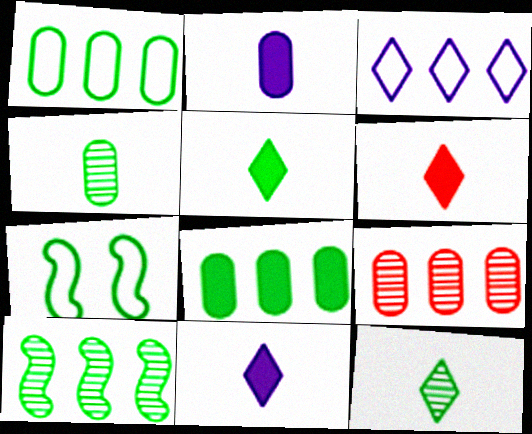[[5, 6, 11], 
[7, 8, 12], 
[7, 9, 11]]